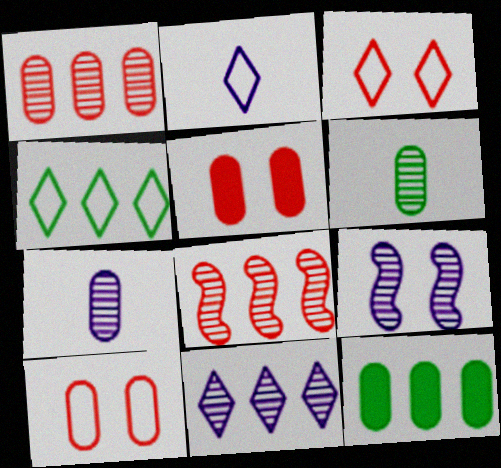[[2, 3, 4], 
[7, 9, 11], 
[7, 10, 12]]